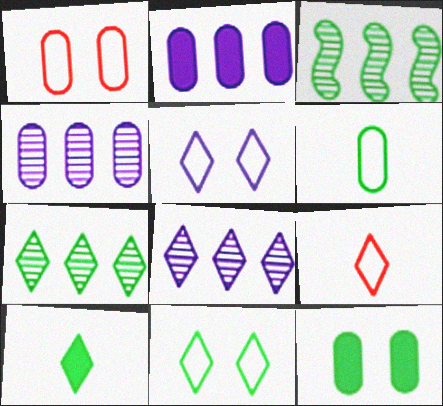[[7, 10, 11]]